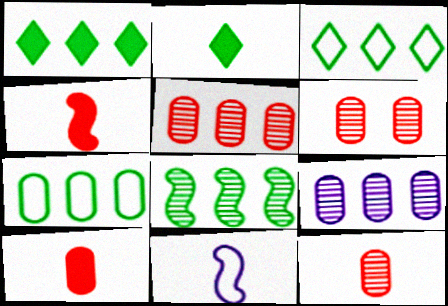[[1, 6, 11], 
[1, 7, 8], 
[2, 11, 12], 
[5, 6, 12]]